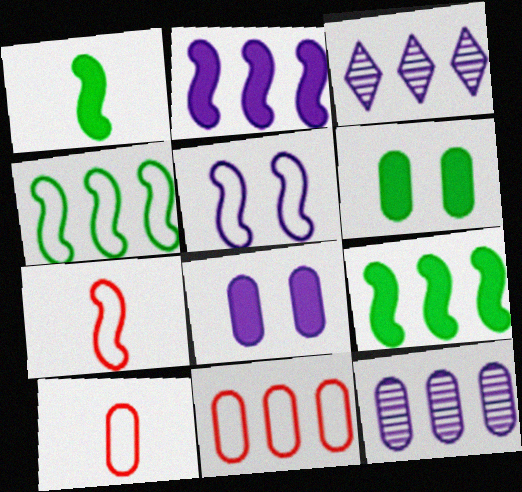[[3, 6, 7], 
[3, 9, 11], 
[4, 5, 7], 
[6, 10, 12]]